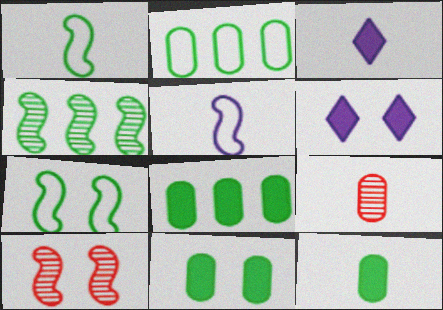[[1, 3, 9], 
[2, 3, 10], 
[8, 11, 12]]